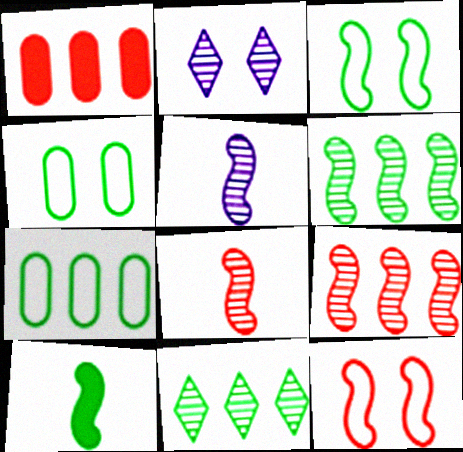[[3, 6, 10], 
[4, 10, 11]]